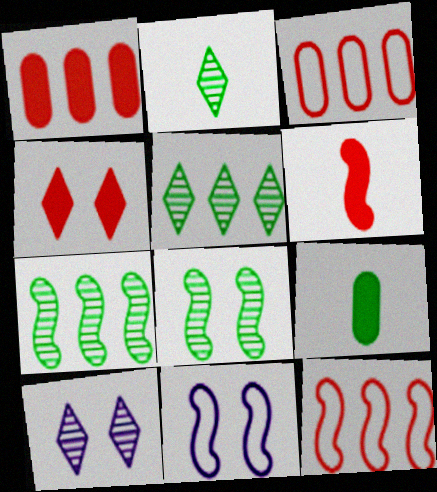[[1, 2, 11], 
[1, 4, 6], 
[6, 7, 11], 
[9, 10, 12]]